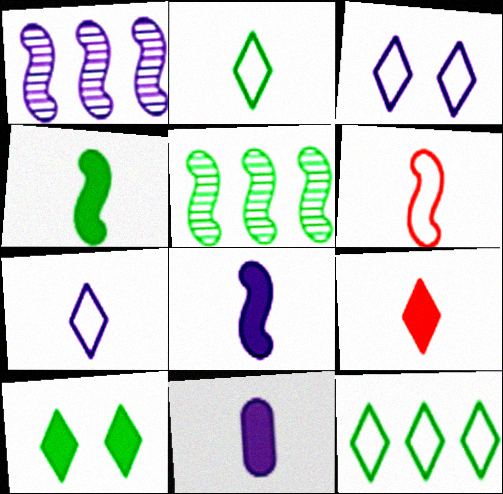[[1, 3, 11], 
[4, 9, 11]]